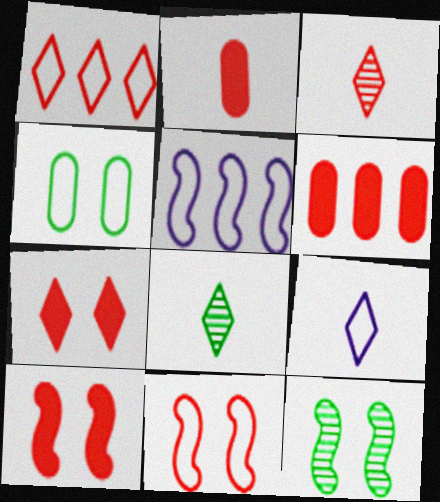[[1, 3, 7], 
[3, 6, 11], 
[6, 9, 12]]